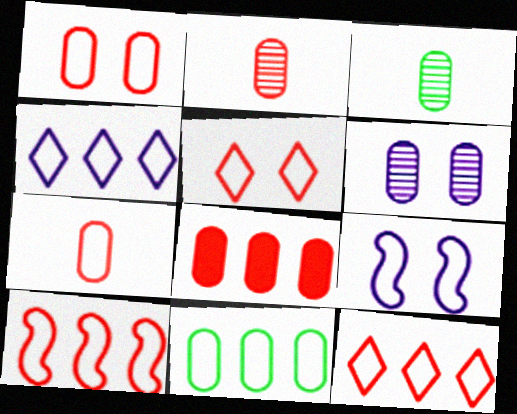[[1, 2, 8], 
[4, 10, 11], 
[5, 7, 10]]